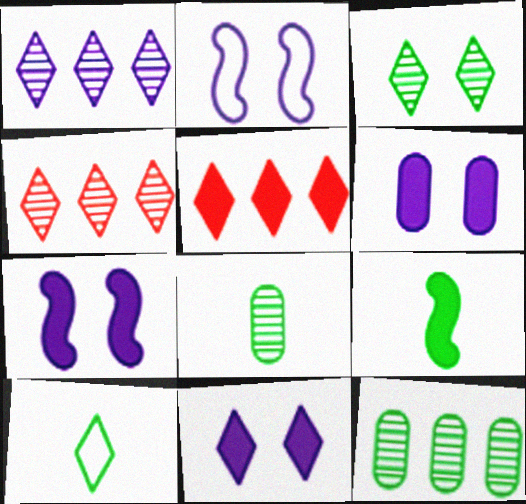[[2, 5, 8], 
[4, 10, 11], 
[5, 6, 9], 
[6, 7, 11], 
[8, 9, 10]]